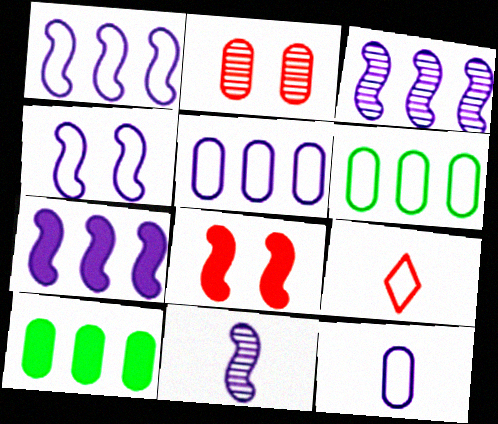[[1, 3, 7], 
[2, 10, 12], 
[4, 6, 9], 
[4, 7, 11]]